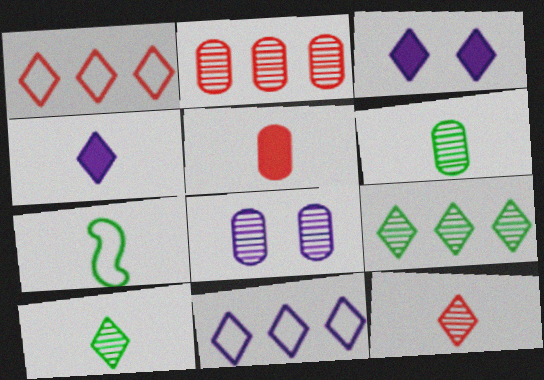[[1, 3, 10], 
[2, 3, 7], 
[2, 6, 8]]